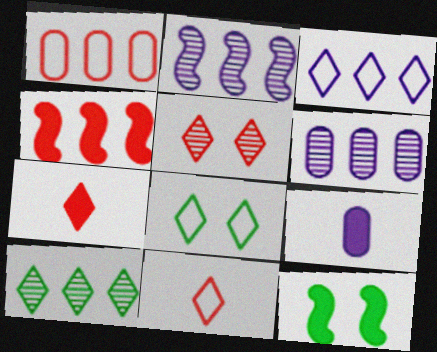[[3, 8, 11], 
[6, 11, 12]]